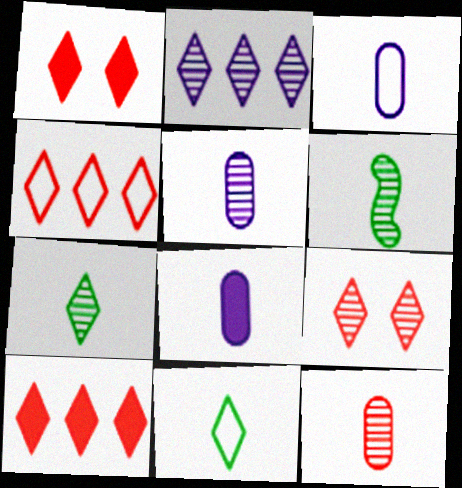[[1, 2, 11], 
[2, 7, 9], 
[3, 5, 8]]